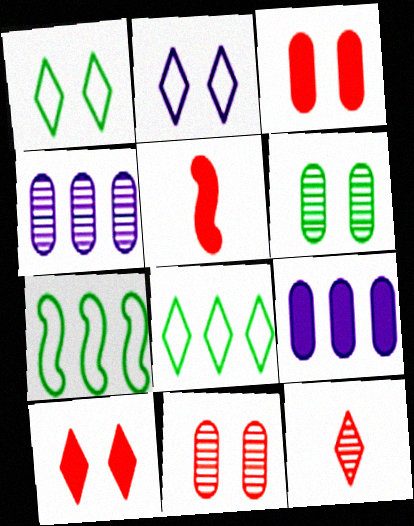[[1, 4, 5]]